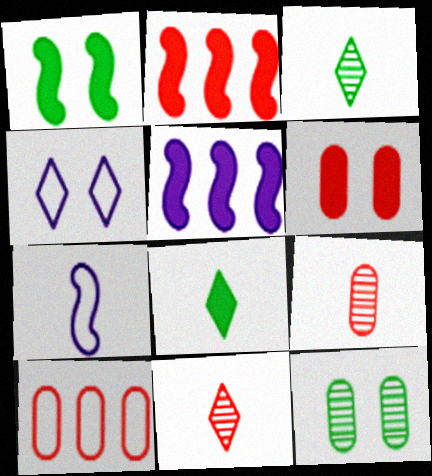[[5, 6, 8], 
[6, 9, 10], 
[7, 8, 9]]